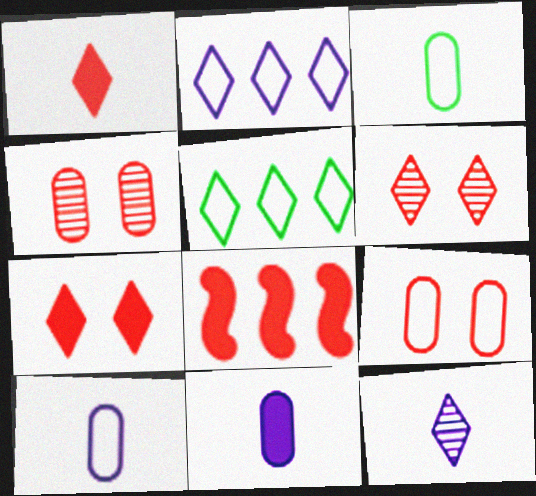[[5, 7, 12]]